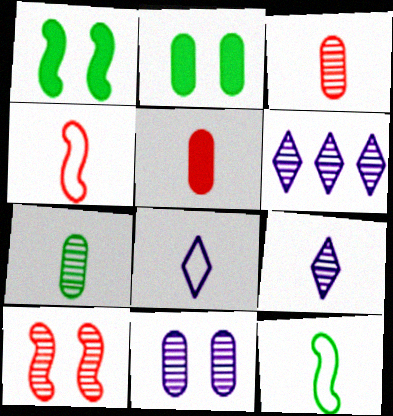[[2, 4, 6], 
[5, 9, 12], 
[6, 7, 10]]